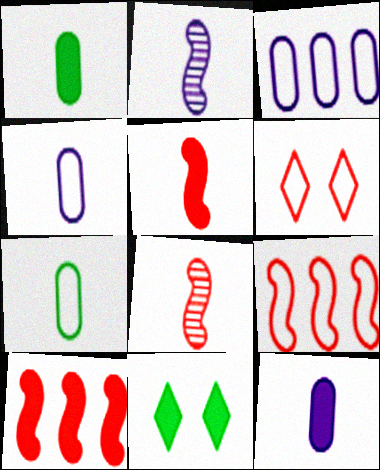[[3, 8, 11], 
[10, 11, 12]]